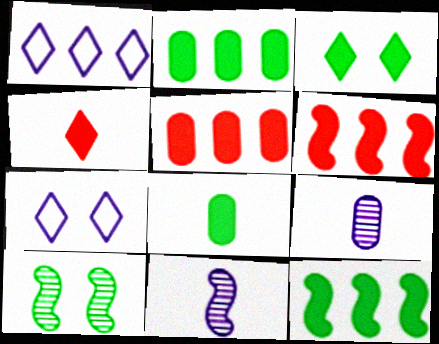[[3, 8, 12]]